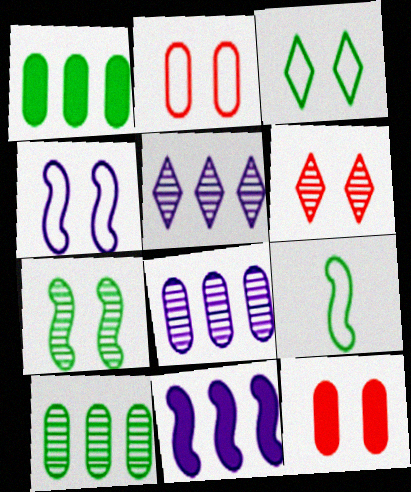[[2, 3, 4], 
[5, 9, 12]]